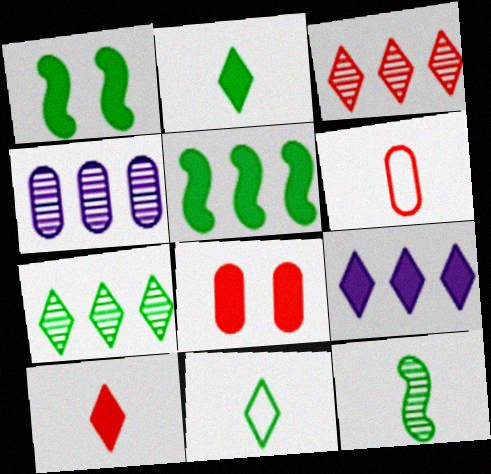[]